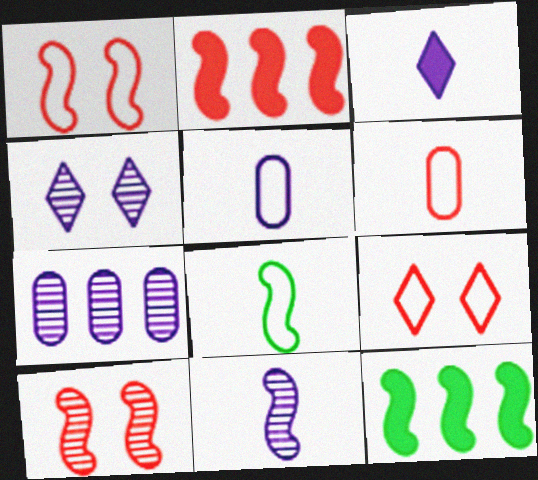[[1, 11, 12], 
[3, 5, 11], 
[4, 6, 12], 
[4, 7, 11]]